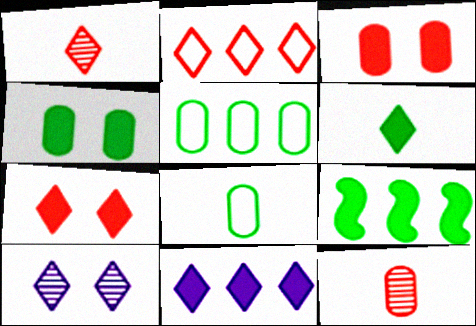[[1, 2, 7], 
[2, 6, 10], 
[4, 6, 9], 
[6, 7, 11]]